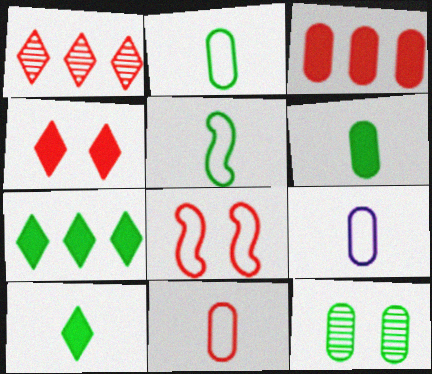[[2, 9, 11], 
[3, 9, 12], 
[5, 7, 12]]